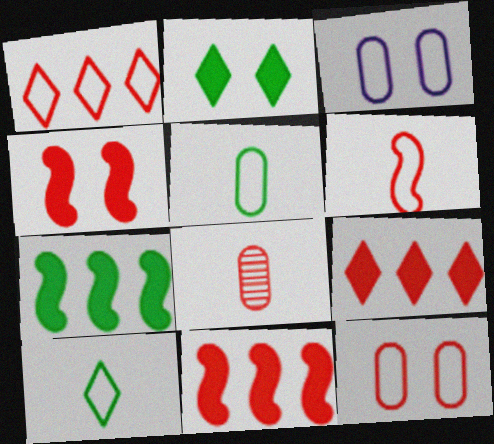[[1, 4, 8], 
[1, 6, 12]]